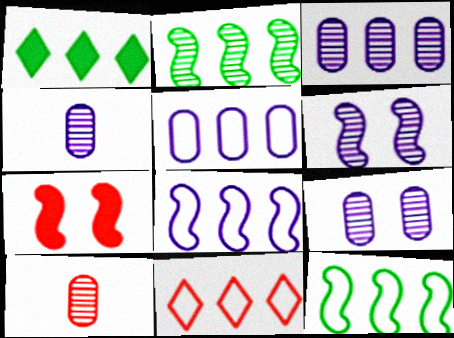[[3, 4, 9], 
[5, 11, 12], 
[7, 10, 11]]